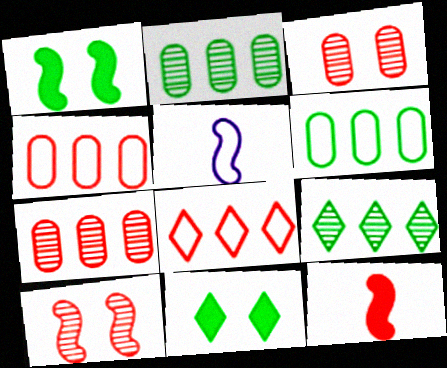[[3, 8, 12], 
[5, 7, 11]]